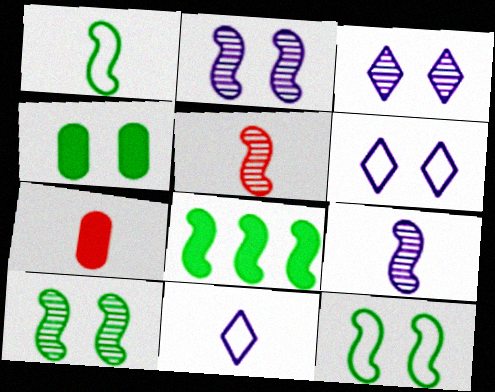[[1, 8, 10]]